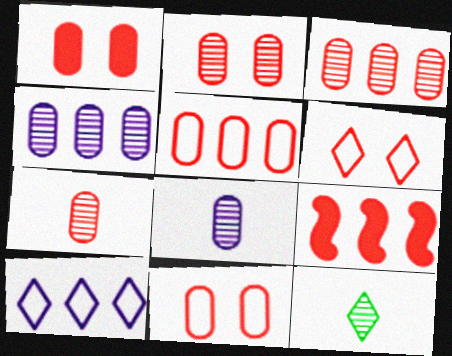[[1, 2, 11], 
[1, 5, 7], 
[2, 3, 7], 
[6, 7, 9]]